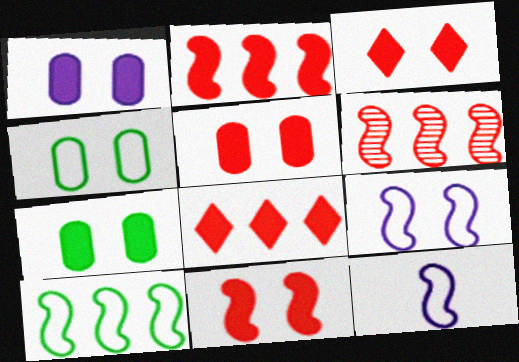[[1, 5, 7], 
[3, 5, 11]]